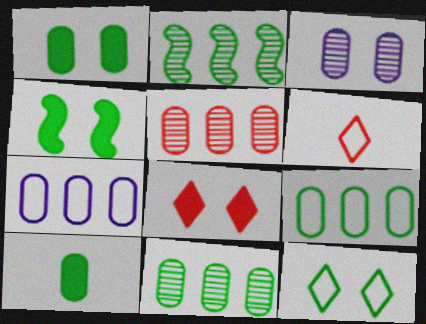[[2, 10, 12]]